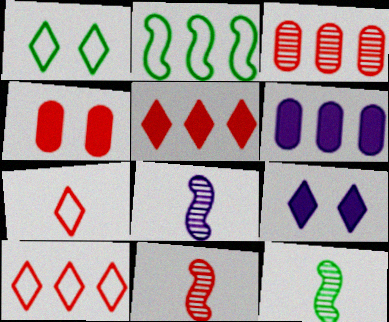[[1, 6, 11], 
[4, 10, 11], 
[8, 11, 12]]